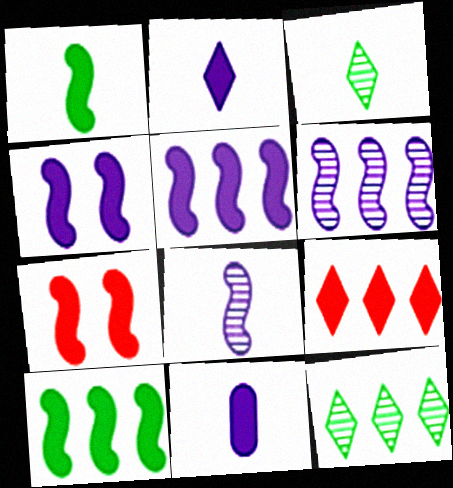[[1, 5, 7]]